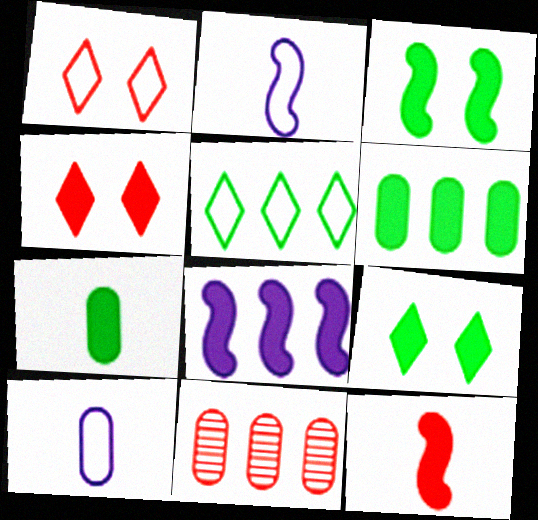[[1, 11, 12], 
[2, 9, 11], 
[3, 8, 12], 
[4, 7, 8], 
[5, 8, 11]]